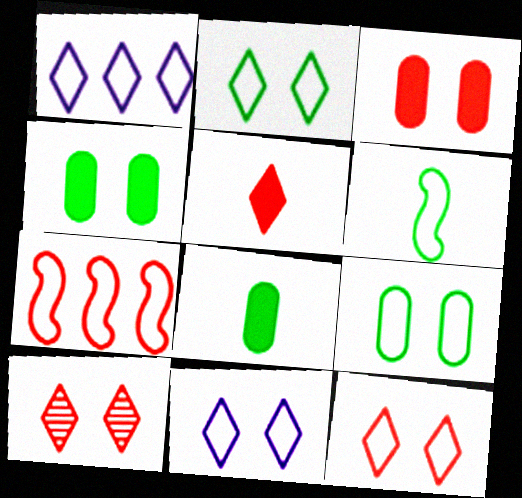[[2, 11, 12]]